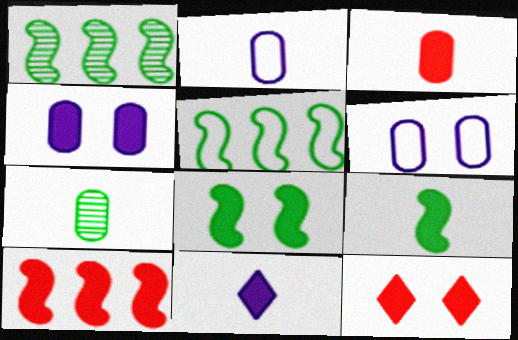[[1, 2, 12], 
[2, 3, 7], 
[3, 9, 11], 
[3, 10, 12], 
[4, 8, 12]]